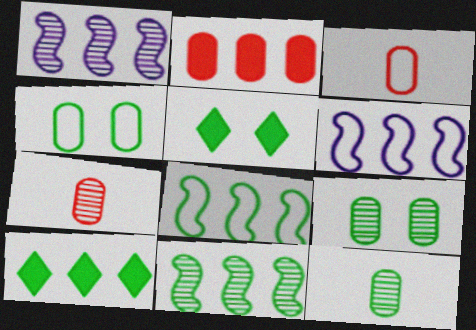[[1, 3, 5], 
[5, 6, 7], 
[5, 8, 12]]